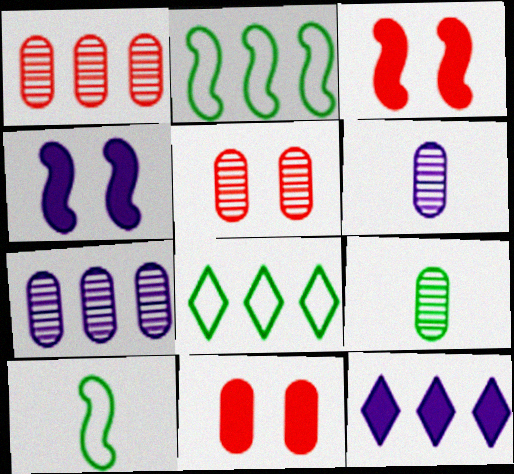[[1, 2, 12], 
[3, 6, 8], 
[5, 7, 9], 
[5, 10, 12]]